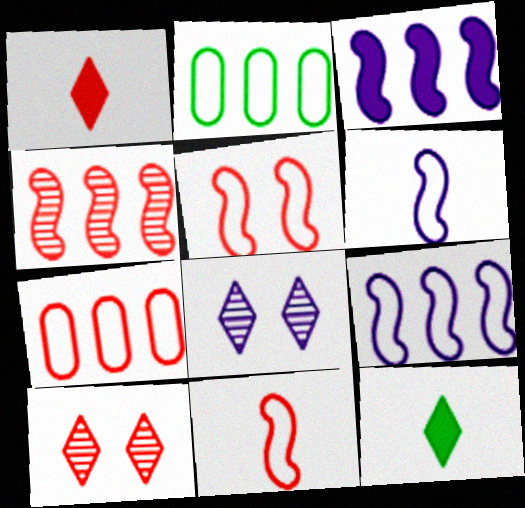[]